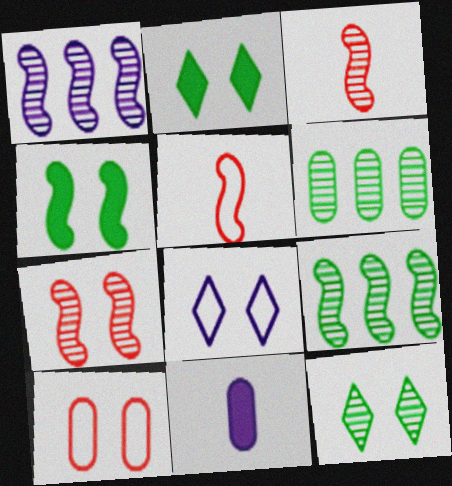[[1, 4, 5], 
[1, 8, 11], 
[6, 10, 11]]